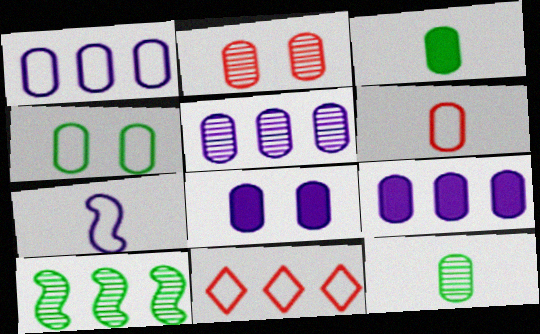[[1, 2, 3], 
[1, 4, 6], 
[1, 5, 9], 
[2, 4, 8], 
[2, 5, 12], 
[4, 7, 11], 
[9, 10, 11]]